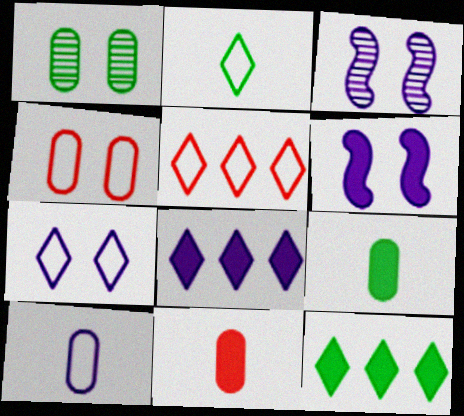[[2, 5, 7], 
[3, 5, 9], 
[3, 8, 10], 
[6, 11, 12]]